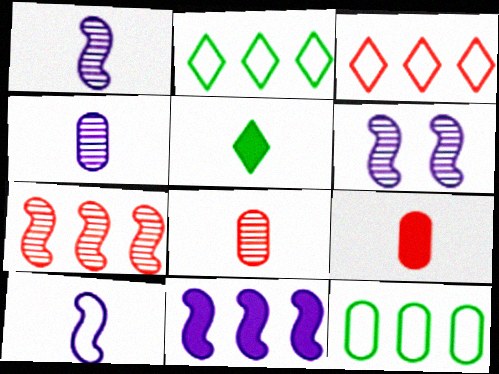[[2, 6, 9], 
[5, 8, 10], 
[6, 10, 11]]